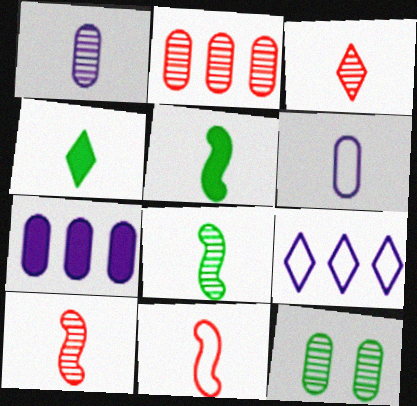[[1, 2, 12], 
[1, 3, 8], 
[1, 4, 11], 
[3, 5, 6], 
[4, 6, 10]]